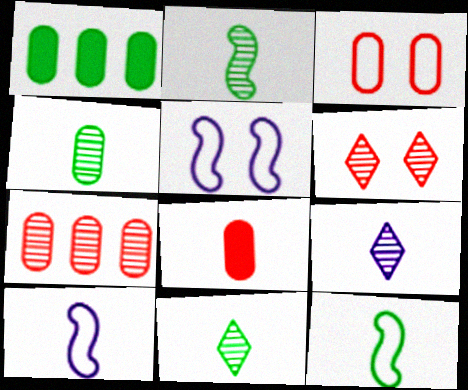[[1, 6, 10], 
[2, 4, 11], 
[3, 7, 8], 
[8, 9, 12], 
[8, 10, 11]]